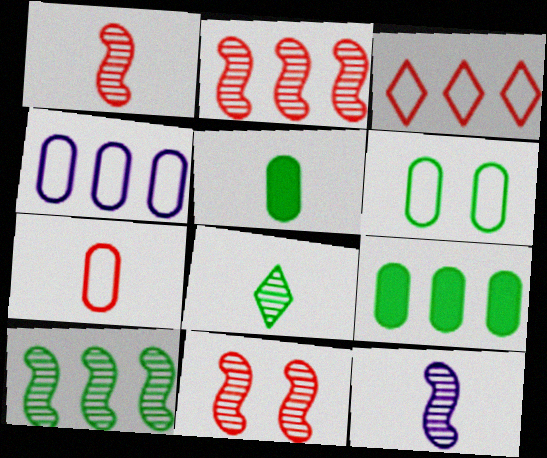[[1, 2, 11], 
[4, 6, 7], 
[10, 11, 12]]